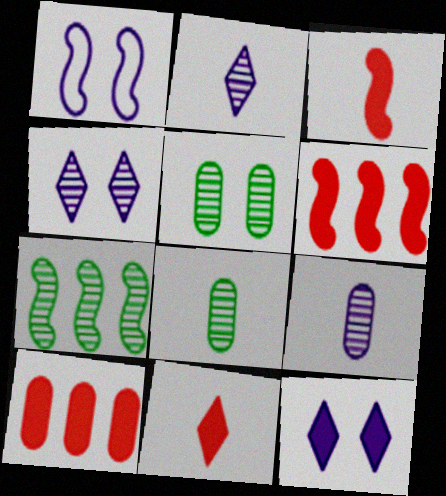[[1, 3, 7]]